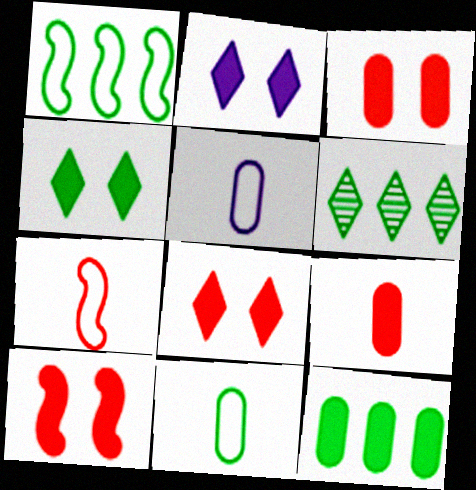[[1, 6, 12], 
[2, 4, 8], 
[3, 8, 10], 
[5, 6, 10]]